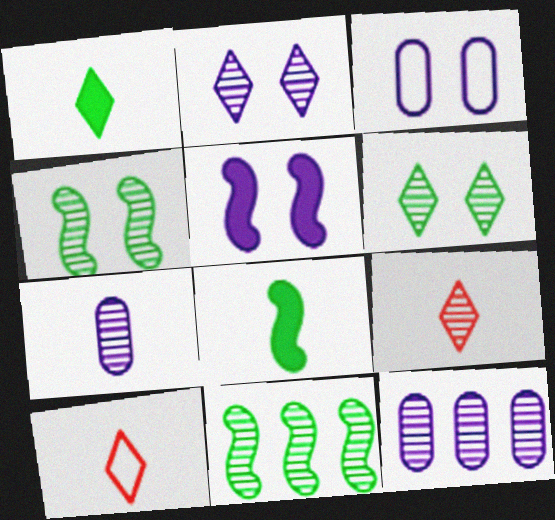[[2, 3, 5], 
[4, 9, 12], 
[7, 8, 10]]